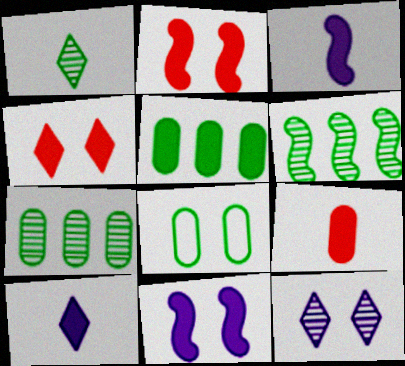[[2, 5, 10], 
[2, 8, 12], 
[3, 4, 5]]